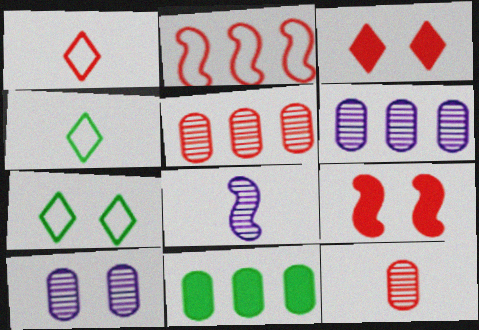[[1, 5, 9], 
[2, 3, 12], 
[4, 6, 9], 
[7, 9, 10]]